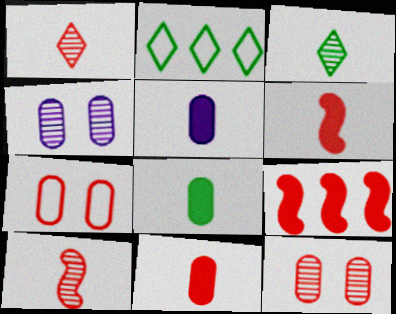[[1, 7, 9], 
[2, 4, 6], 
[5, 8, 11]]